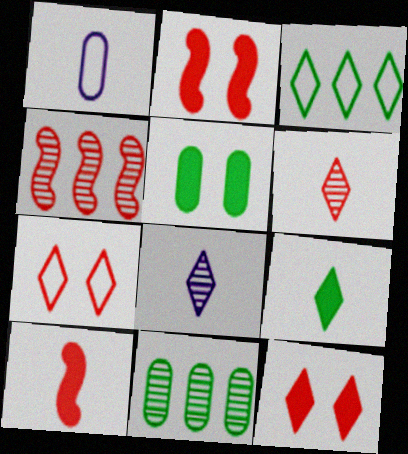[[3, 8, 12]]